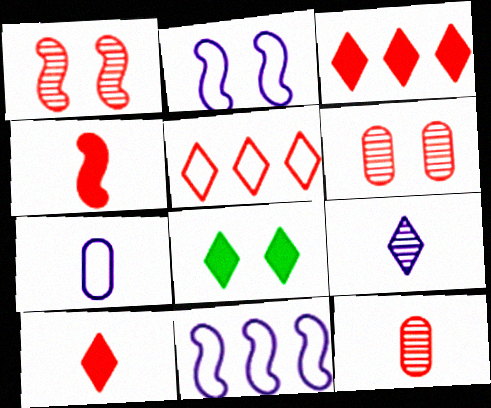[[2, 6, 8], 
[4, 5, 6], 
[5, 8, 9], 
[8, 11, 12]]